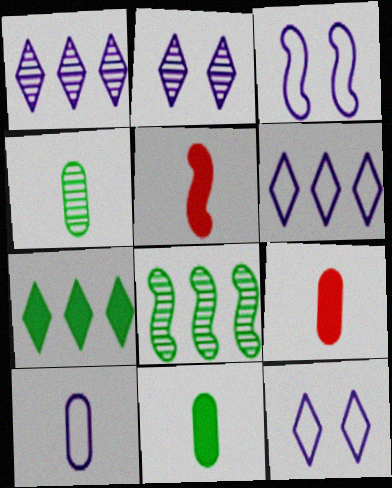[[3, 5, 8], 
[3, 6, 10], 
[4, 9, 10], 
[8, 9, 12]]